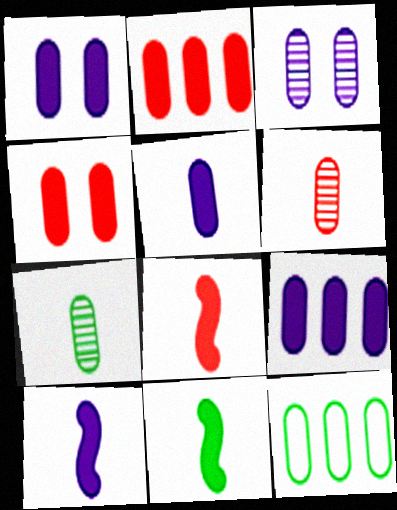[[1, 5, 9], 
[1, 6, 12], 
[8, 10, 11]]